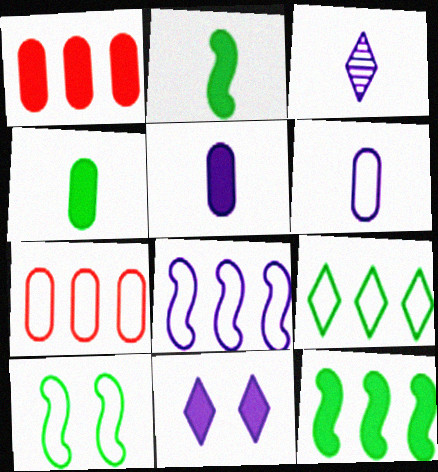[[1, 2, 11], 
[1, 3, 10], 
[7, 8, 9]]